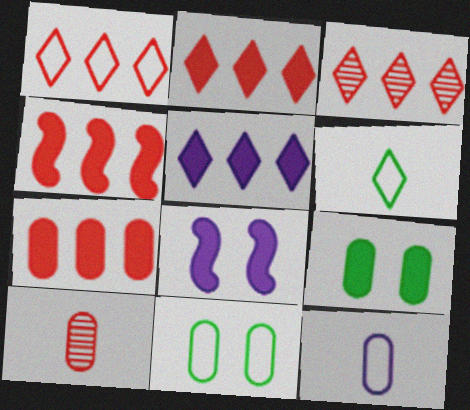[[1, 2, 3], 
[2, 4, 7]]